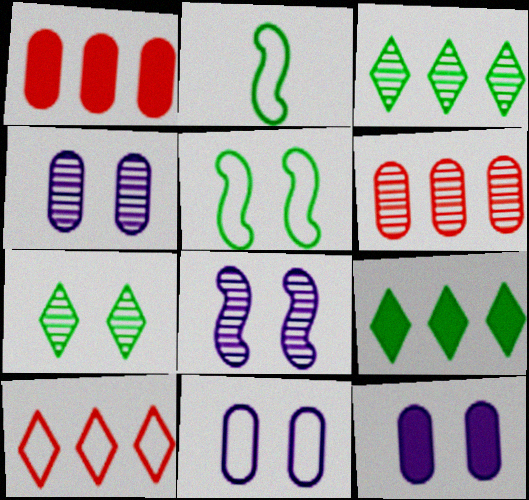[[2, 10, 11], 
[4, 11, 12]]